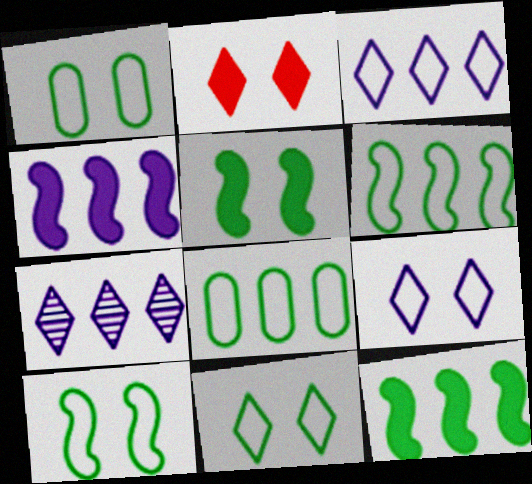[[1, 10, 11]]